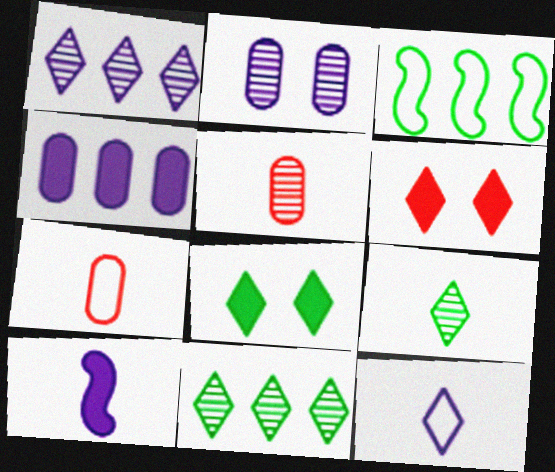[[6, 11, 12], 
[7, 9, 10]]